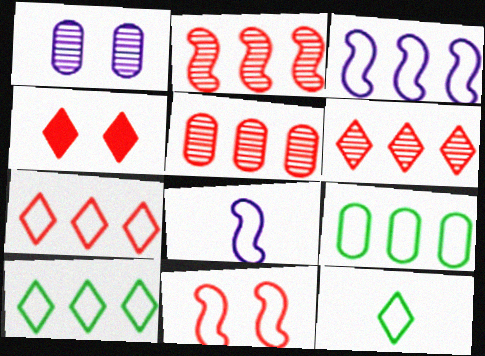[[2, 5, 6], 
[3, 7, 9]]